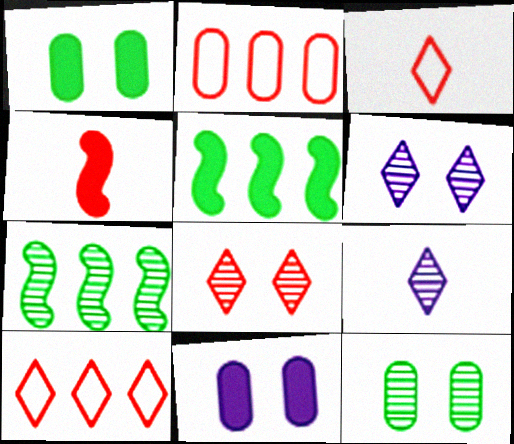[[2, 4, 8], 
[3, 7, 11]]